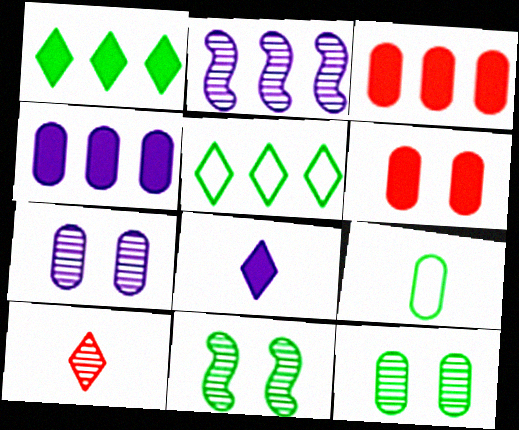[[1, 9, 11], 
[2, 3, 5], 
[2, 10, 12], 
[3, 7, 9]]